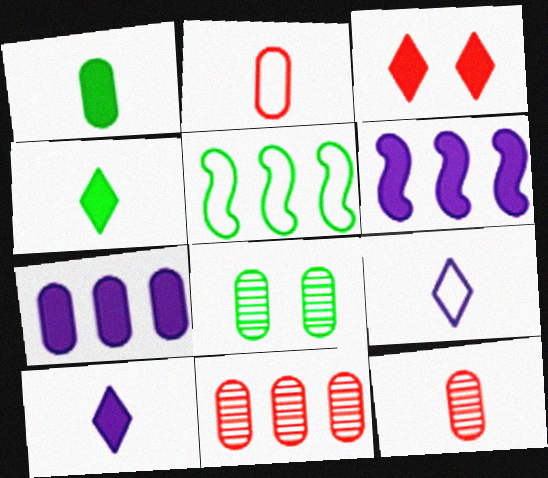[[1, 3, 6], 
[2, 7, 8], 
[4, 5, 8]]